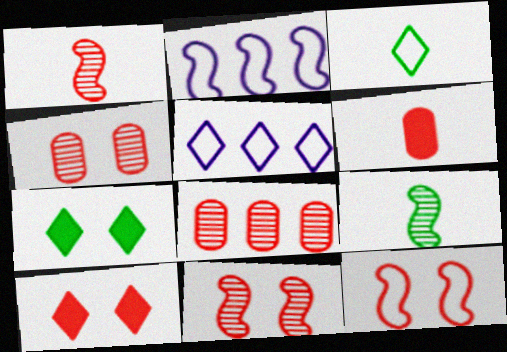[[4, 10, 12]]